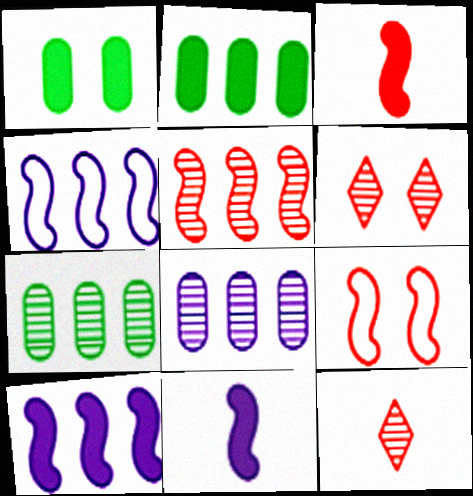[[1, 4, 12], 
[3, 5, 9]]